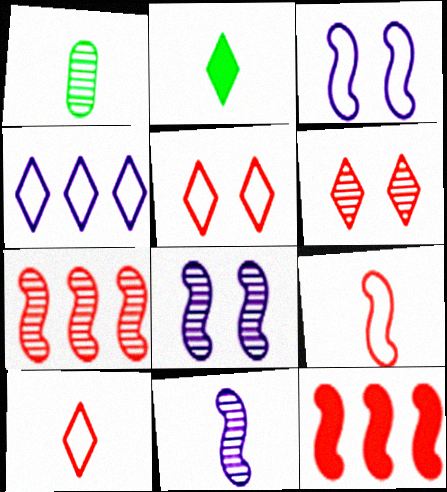[[2, 4, 6]]